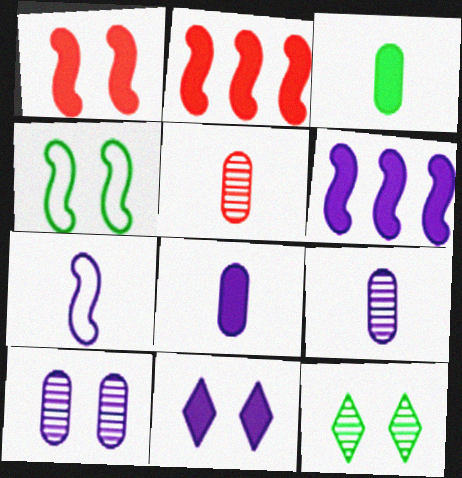[[2, 3, 11], 
[6, 8, 11]]